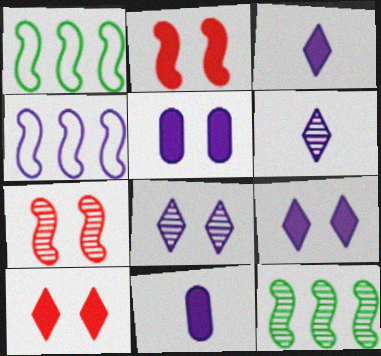[[4, 5, 6], 
[4, 8, 11]]